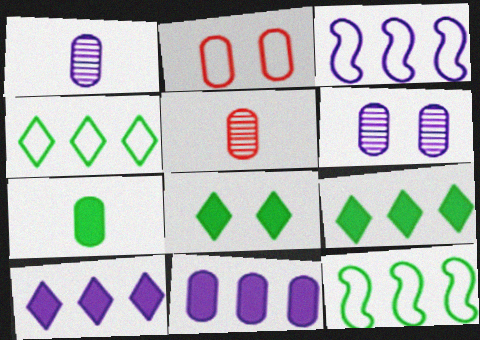[[3, 5, 8]]